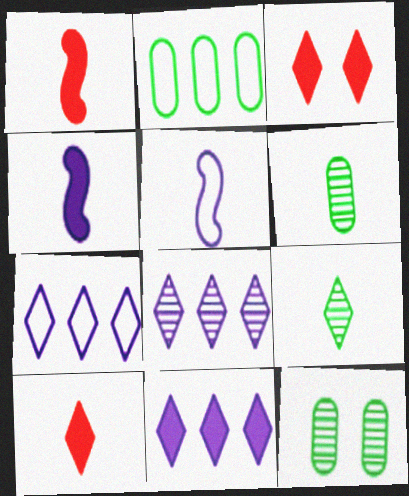[[1, 7, 12], 
[3, 7, 9], 
[5, 6, 10], 
[7, 8, 11]]